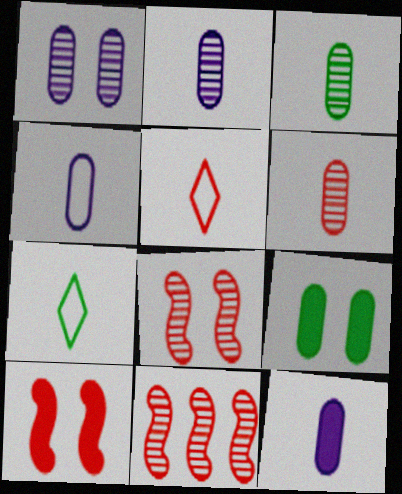[[2, 3, 6], 
[2, 4, 12]]